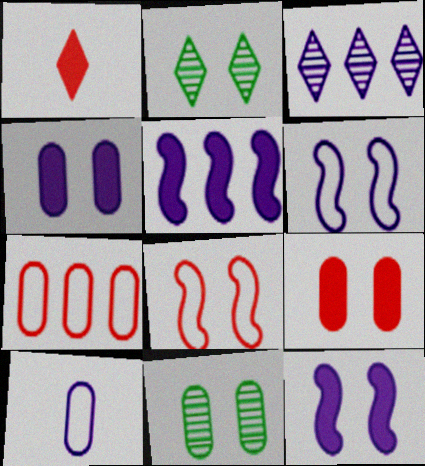[[2, 4, 8], 
[2, 6, 9], 
[3, 10, 12]]